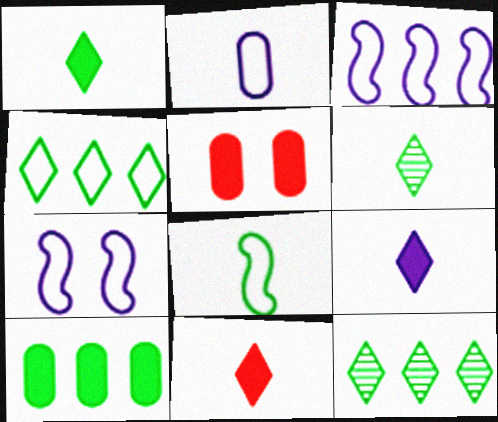[[1, 9, 11], 
[3, 5, 6]]